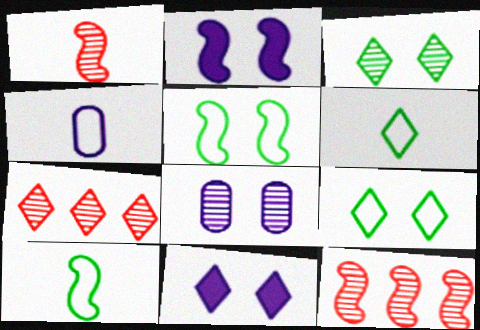[[2, 10, 12], 
[6, 7, 11]]